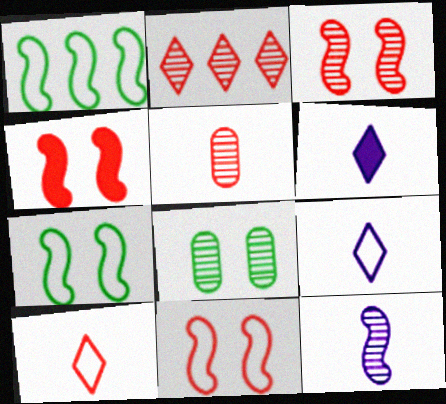[[1, 4, 12], 
[2, 3, 5], 
[2, 8, 12], 
[3, 4, 11]]